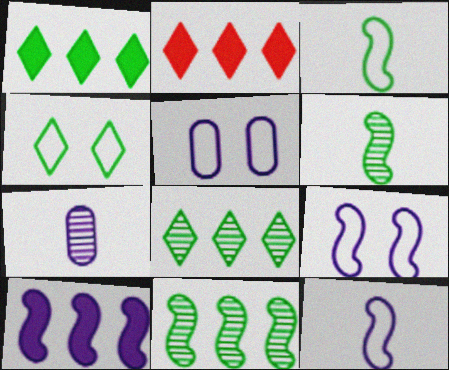[[2, 5, 6]]